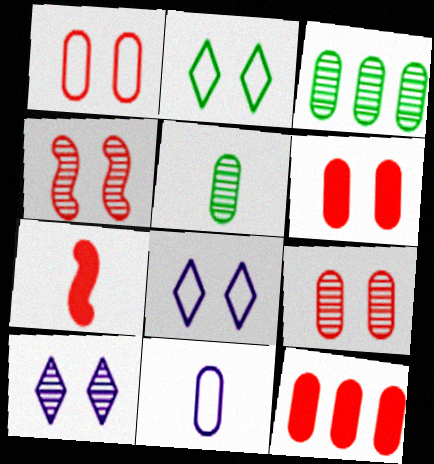[[1, 6, 9], 
[3, 6, 11], 
[3, 7, 8]]